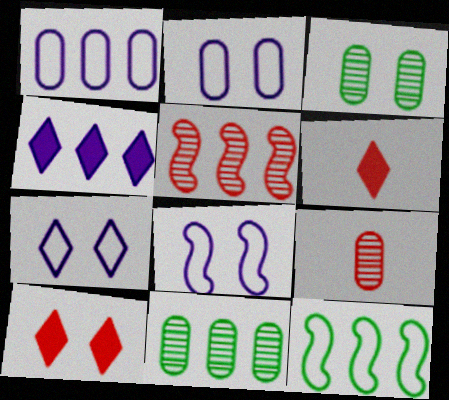[[2, 7, 8], 
[3, 8, 10], 
[6, 8, 11]]